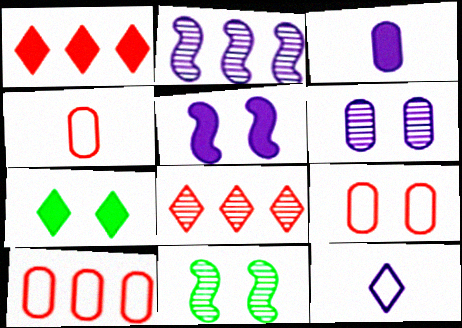[[2, 4, 7], 
[4, 9, 10], 
[7, 8, 12]]